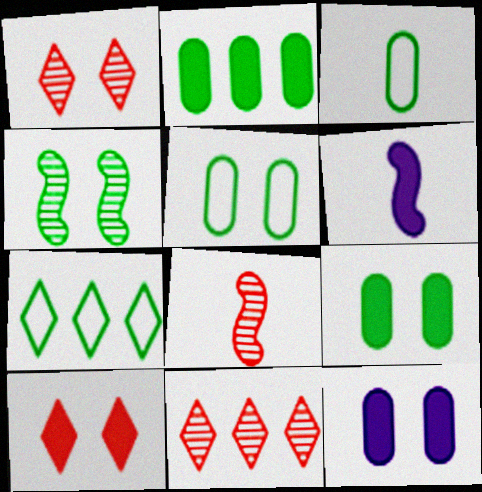[[2, 6, 10], 
[5, 6, 11], 
[7, 8, 12]]